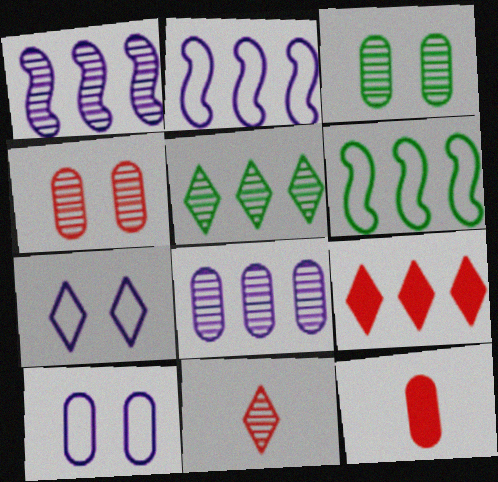[[1, 3, 11], 
[6, 8, 9]]